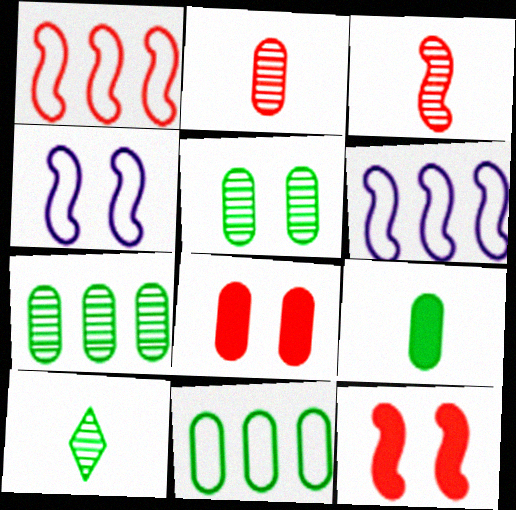[[1, 3, 12], 
[5, 9, 11], 
[6, 8, 10]]